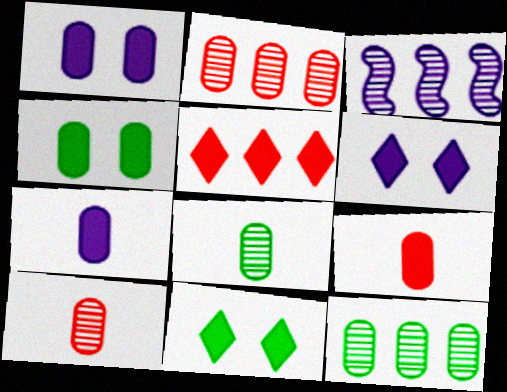[]